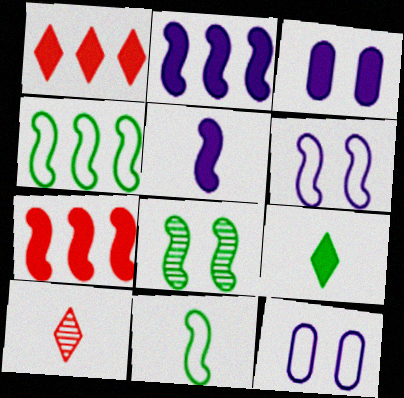[[3, 4, 10], 
[3, 7, 9]]